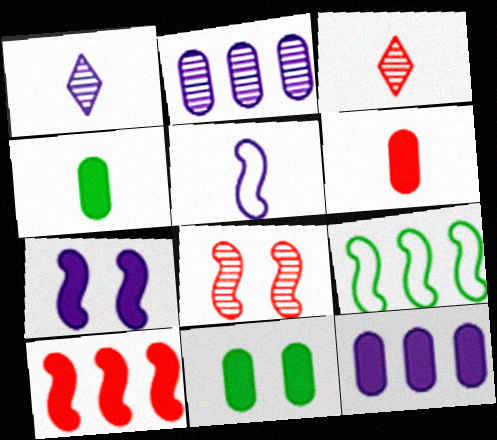[[3, 4, 5], 
[6, 11, 12]]